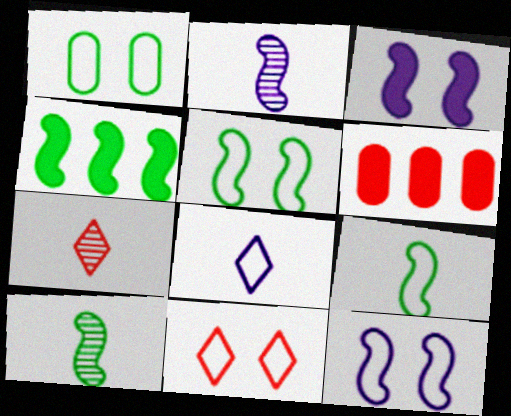[[1, 11, 12], 
[4, 5, 10]]